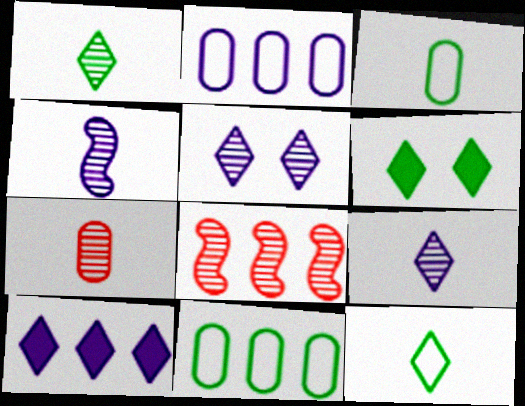[[1, 4, 7], 
[8, 10, 11]]